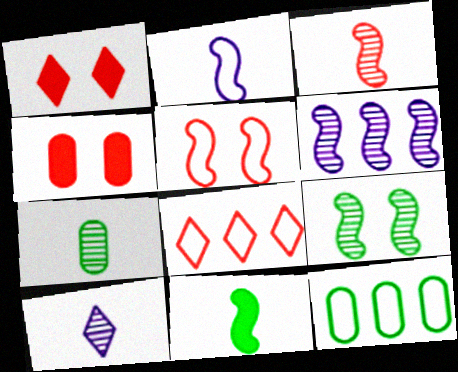[[2, 3, 11], 
[3, 4, 8], 
[3, 6, 9], 
[3, 7, 10], 
[5, 6, 11]]